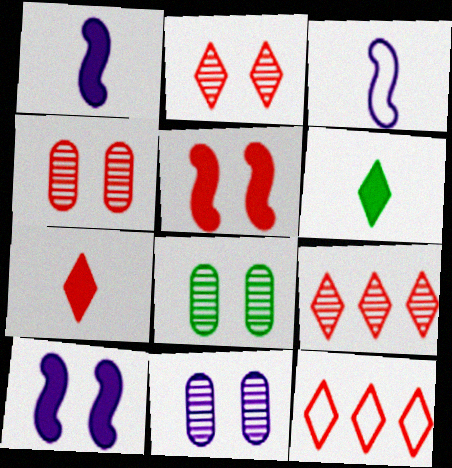[[1, 8, 12], 
[2, 7, 12], 
[4, 8, 11]]